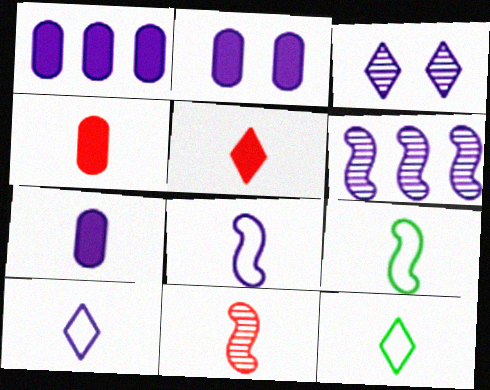[[1, 2, 7], 
[1, 3, 8], 
[2, 6, 10], 
[7, 11, 12]]